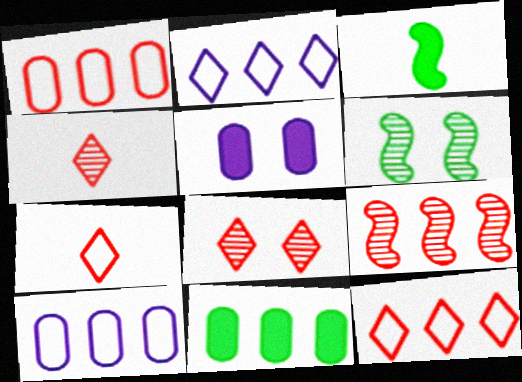[[2, 9, 11], 
[3, 8, 10]]